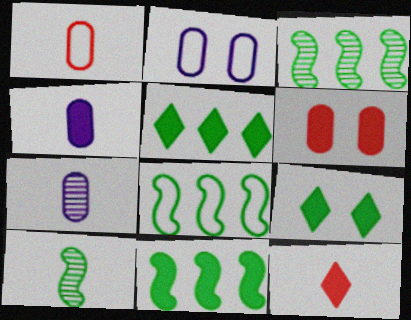[[2, 3, 12], 
[3, 8, 11]]